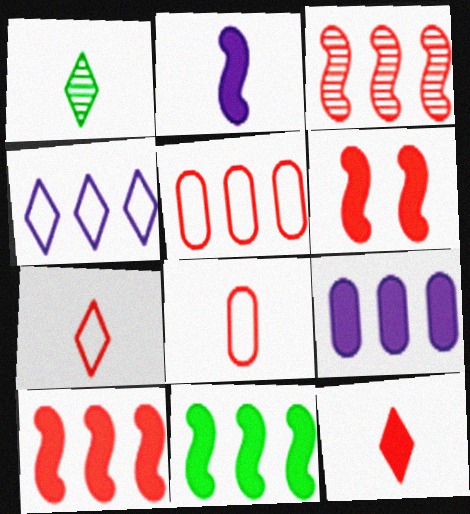[[1, 2, 8], 
[2, 6, 11]]